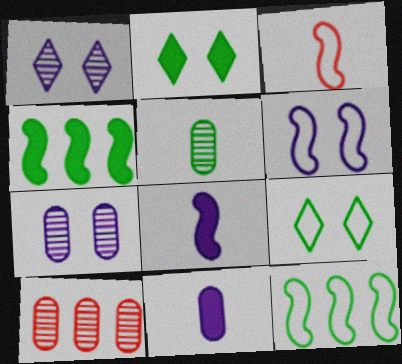[[2, 5, 12], 
[3, 6, 12], 
[4, 5, 9], 
[5, 7, 10], 
[8, 9, 10]]